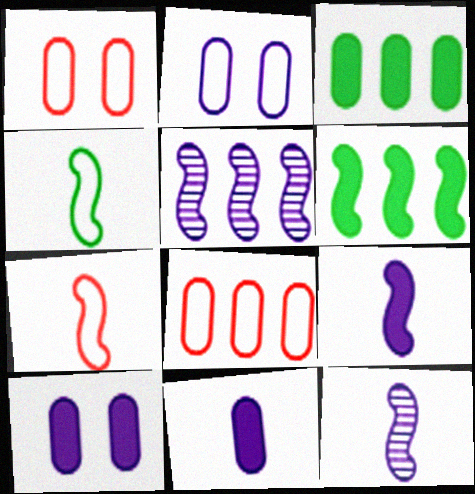[]